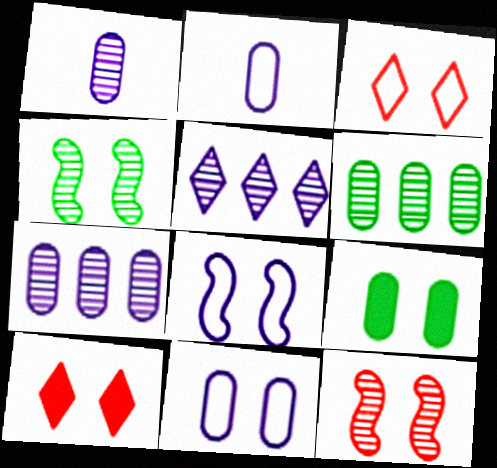[[4, 10, 11]]